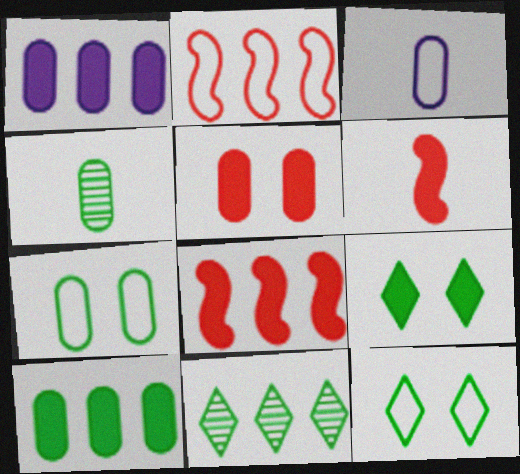[[1, 2, 11], 
[1, 6, 9], 
[2, 3, 12], 
[4, 7, 10]]